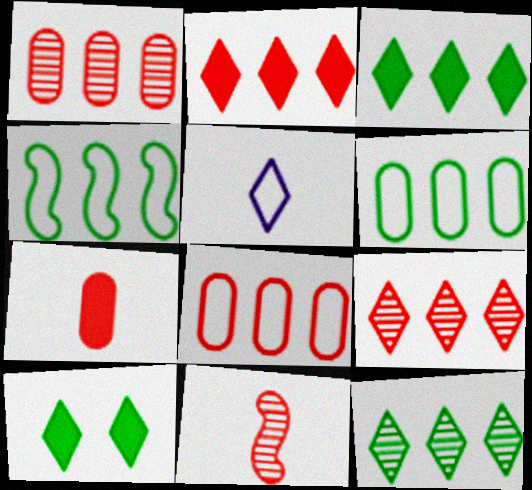[[5, 9, 10]]